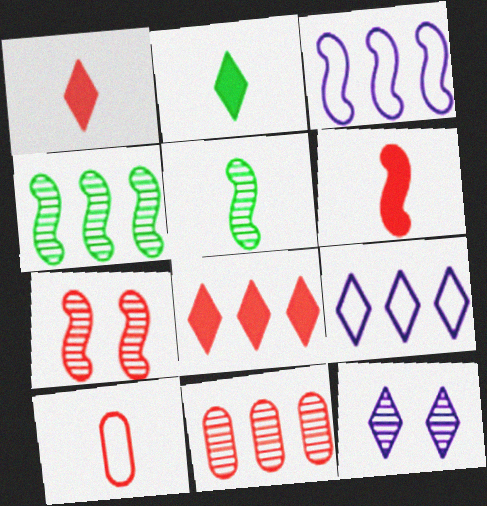[[5, 11, 12], 
[7, 8, 10]]